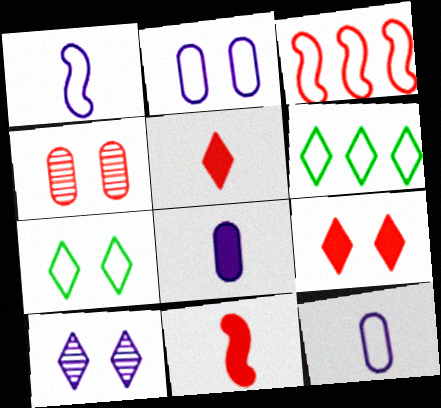[[3, 4, 5], 
[3, 7, 12], 
[5, 6, 10], 
[7, 9, 10]]